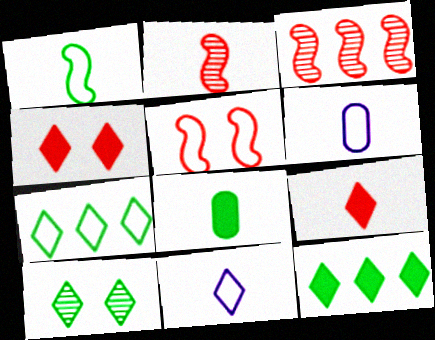[[2, 8, 11], 
[5, 6, 7]]